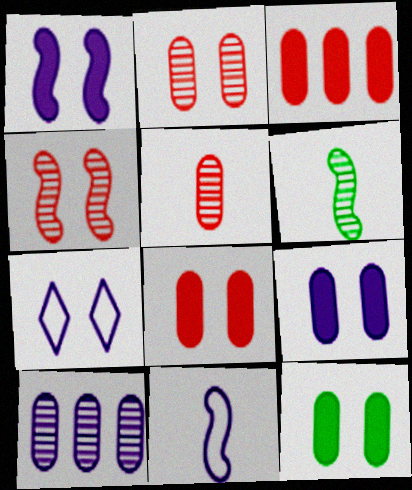[[3, 6, 7], 
[4, 7, 12], 
[8, 9, 12]]